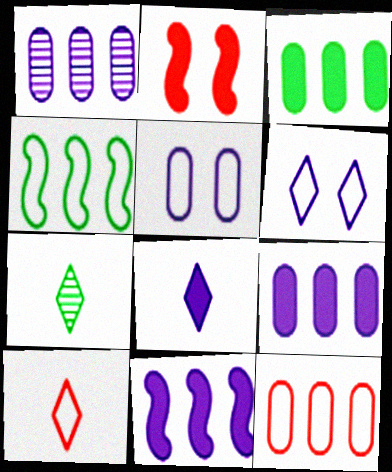[[1, 3, 12], 
[2, 3, 8], 
[4, 5, 10], 
[7, 8, 10]]